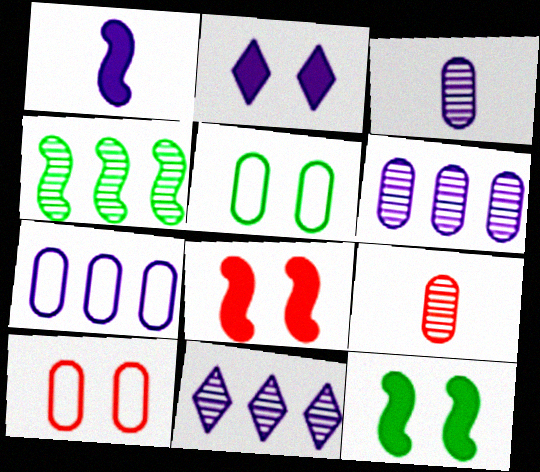[]